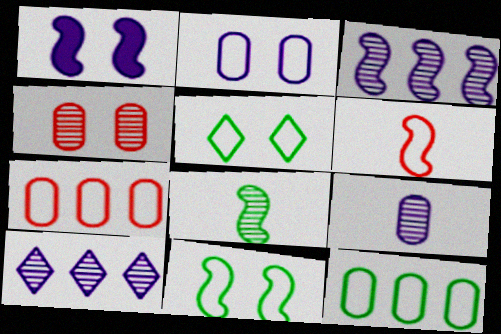[[1, 4, 5], 
[4, 8, 10]]